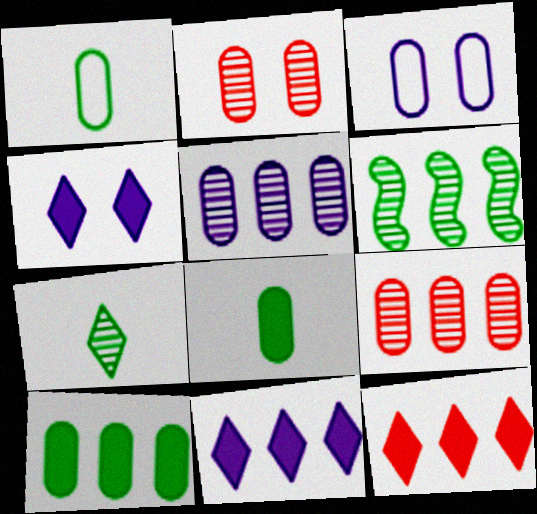[[3, 8, 9]]